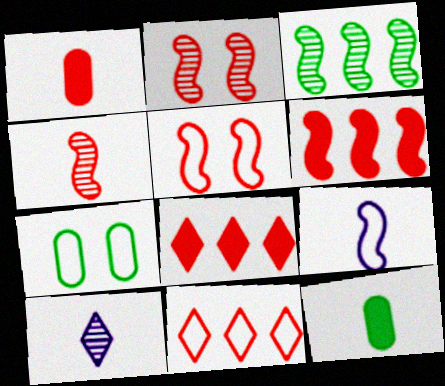[[1, 2, 11], 
[4, 5, 6], 
[6, 7, 10], 
[7, 9, 11]]